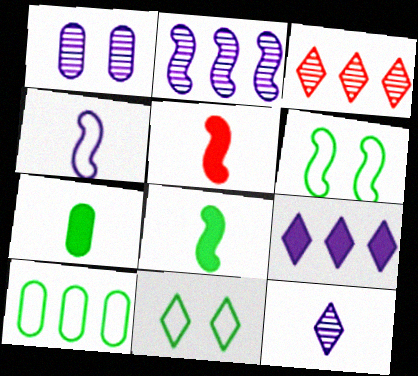[[1, 2, 12], 
[1, 4, 9], 
[2, 5, 6]]